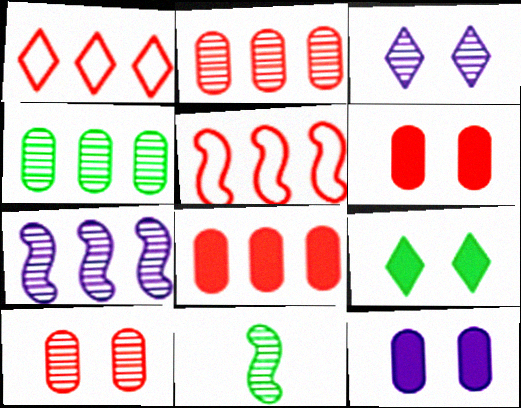[[1, 11, 12], 
[2, 3, 11]]